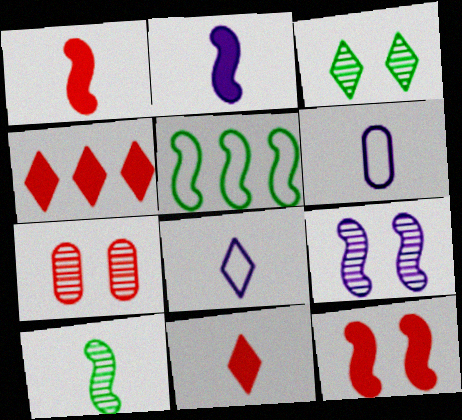[[1, 5, 9], 
[3, 4, 8], 
[3, 7, 9], 
[6, 10, 11]]